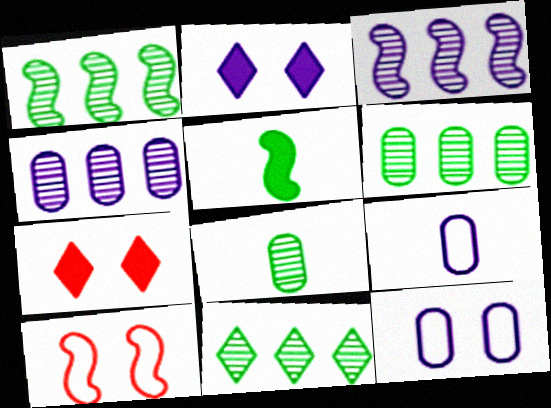[[1, 6, 11], 
[1, 7, 9], 
[2, 3, 9], 
[3, 5, 10]]